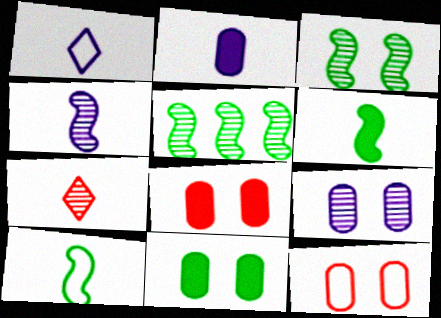[[1, 2, 4], 
[1, 5, 8], 
[2, 7, 10], 
[5, 7, 9], 
[9, 11, 12]]